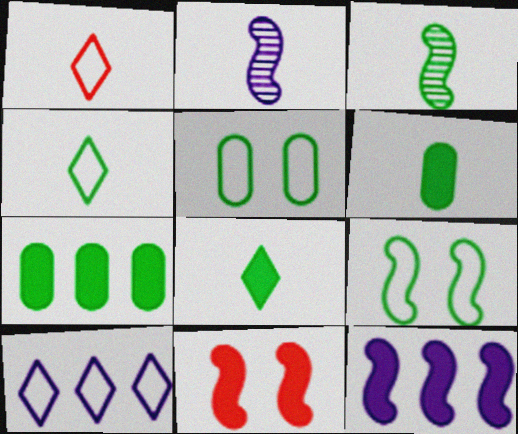[[1, 2, 6], 
[3, 4, 6]]